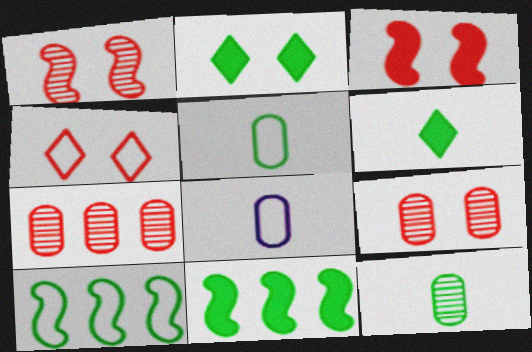[[2, 10, 12], 
[3, 4, 9], 
[4, 8, 10]]